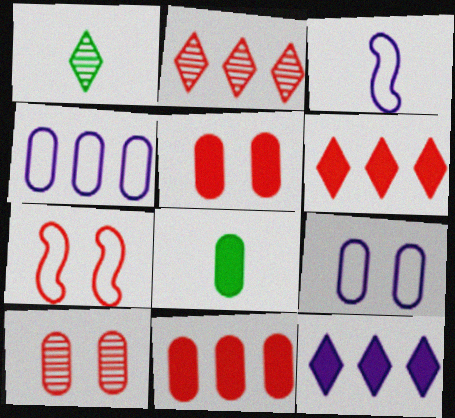[[4, 8, 10]]